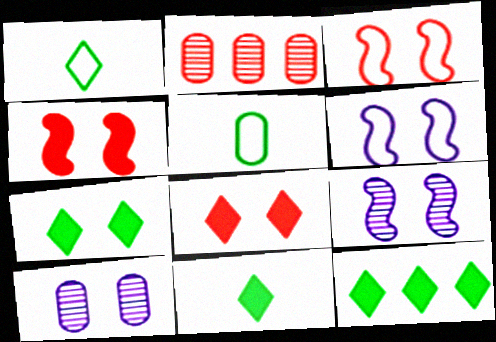[[2, 6, 11], 
[3, 7, 10], 
[7, 11, 12]]